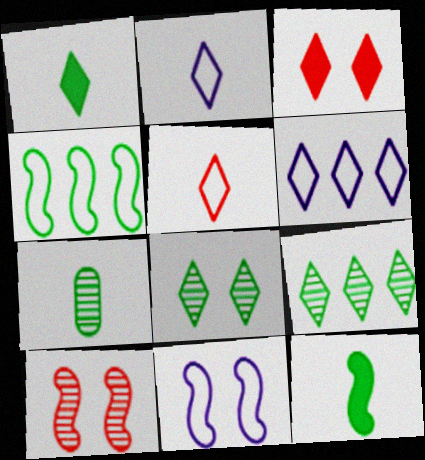[[2, 3, 9]]